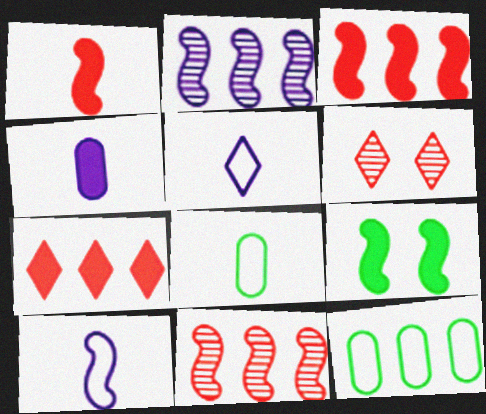[[2, 7, 12], 
[4, 7, 9], 
[9, 10, 11]]